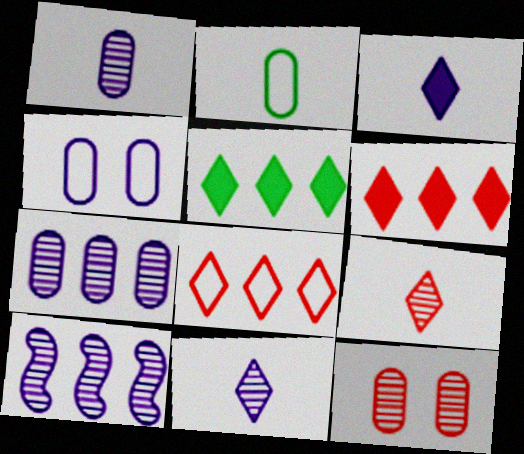[[3, 4, 10]]